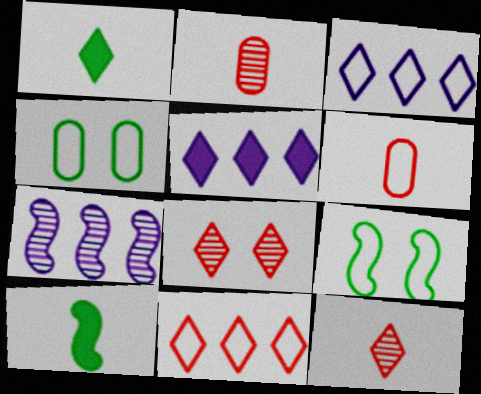[[1, 3, 8], 
[2, 5, 9], 
[3, 6, 9]]